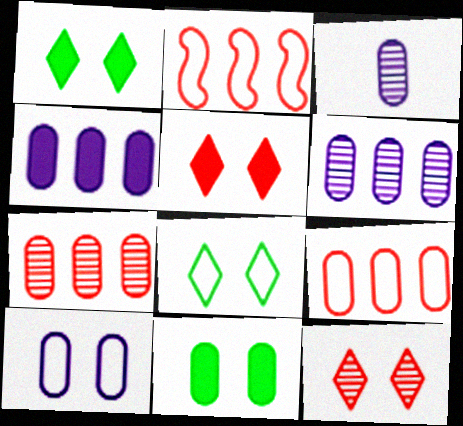[[1, 2, 3], 
[3, 4, 10], 
[3, 9, 11]]